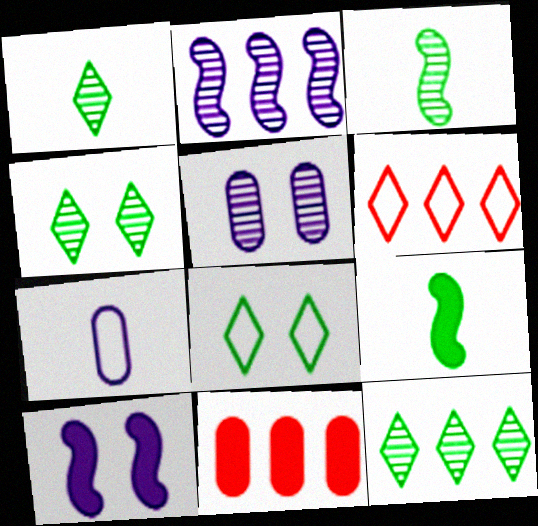[[1, 4, 12], 
[5, 6, 9]]